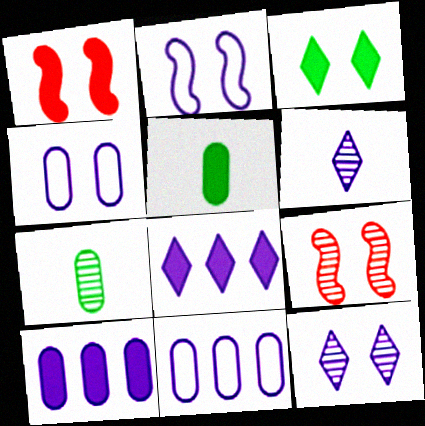[[1, 5, 8], 
[2, 6, 10], 
[3, 4, 9]]